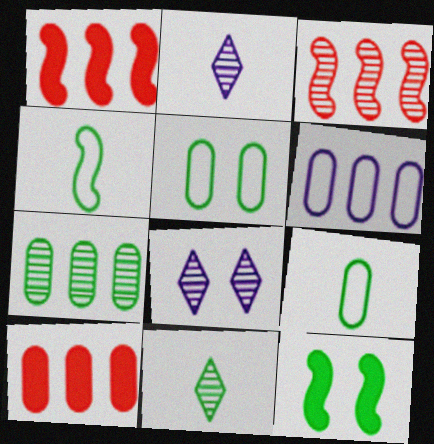[[1, 2, 5], 
[1, 8, 9], 
[4, 8, 10], 
[6, 7, 10]]